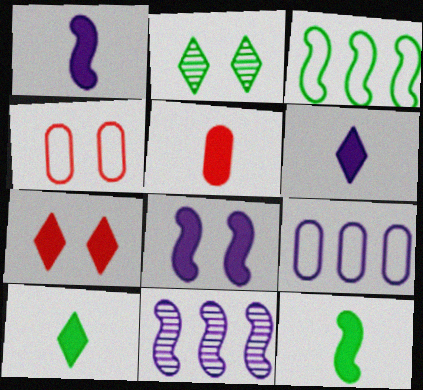[[1, 5, 10], 
[2, 4, 8], 
[4, 10, 11], 
[5, 6, 12]]